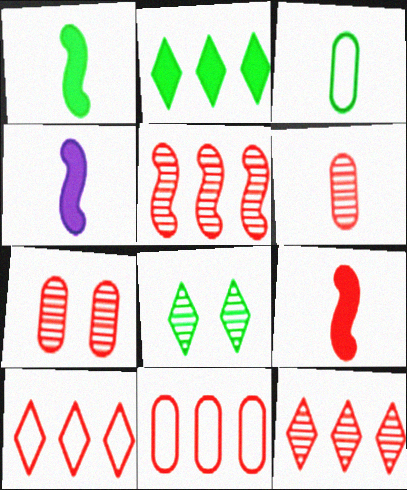[[1, 4, 9], 
[4, 8, 11], 
[7, 9, 10]]